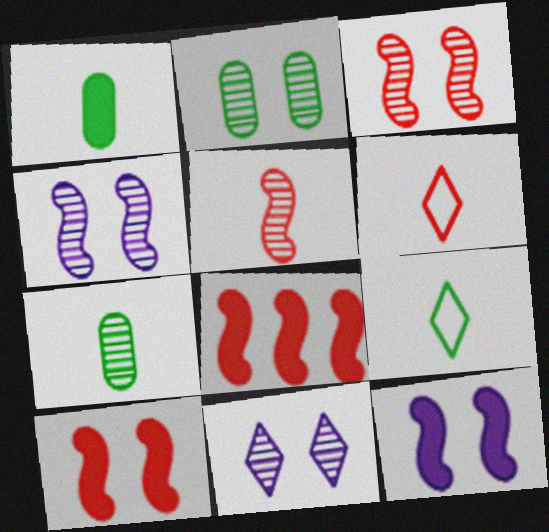[[2, 3, 11]]